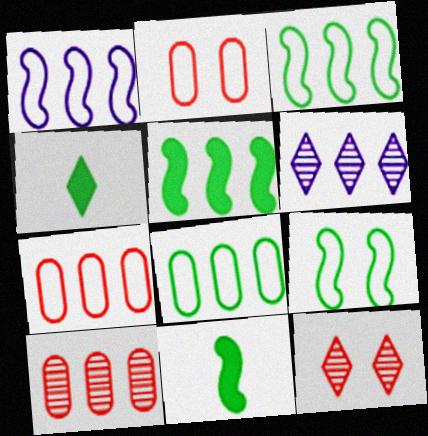[[2, 6, 11], 
[5, 6, 7]]